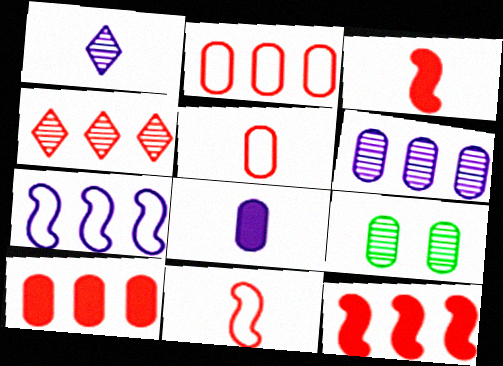[[2, 4, 12], 
[2, 8, 9]]